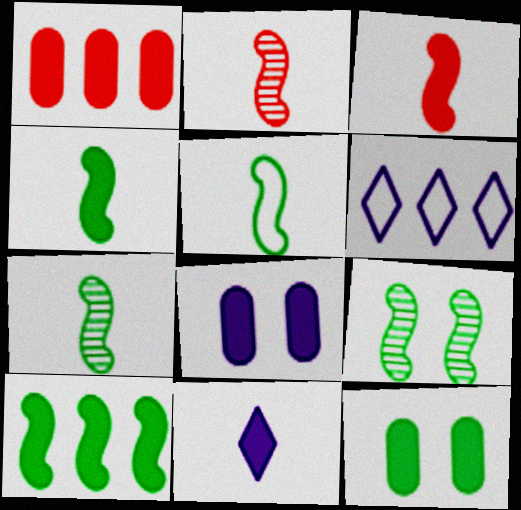[[2, 6, 12], 
[4, 5, 7], 
[5, 9, 10]]